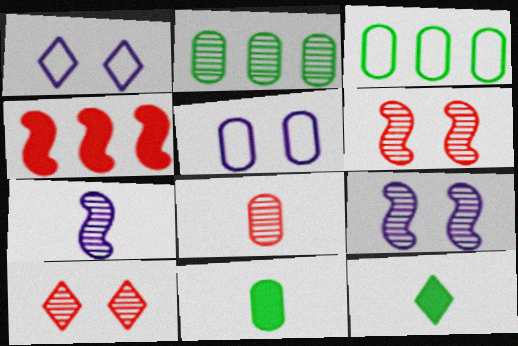[[2, 7, 10]]